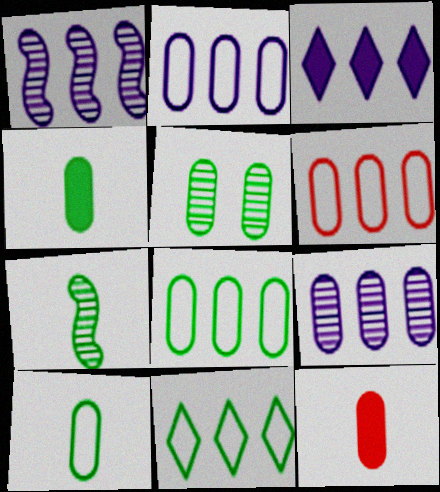[[1, 2, 3], 
[2, 5, 12], 
[2, 6, 8], 
[4, 5, 8]]